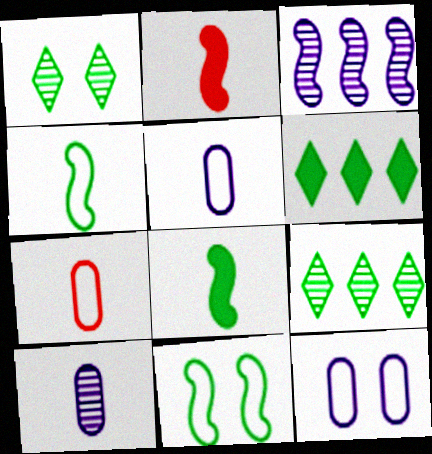[[2, 3, 11], 
[2, 9, 12]]